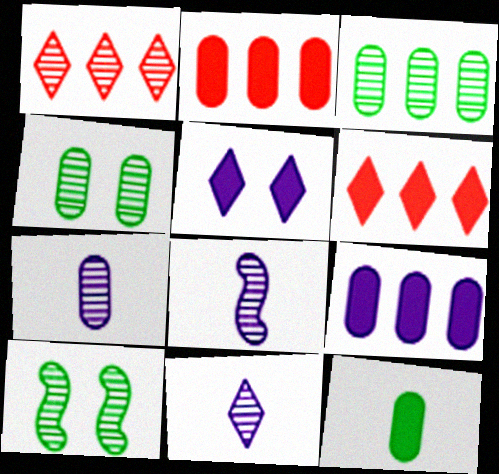[[1, 4, 8], 
[1, 7, 10], 
[7, 8, 11]]